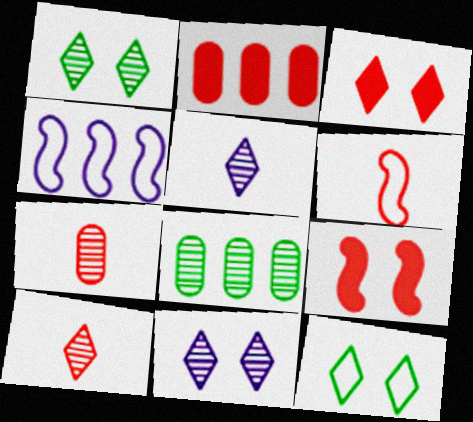[[3, 11, 12]]